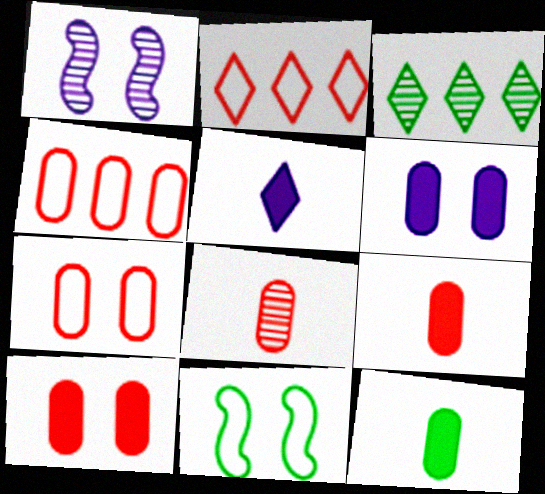[[1, 2, 12], 
[1, 3, 8], 
[3, 11, 12], 
[4, 8, 10]]